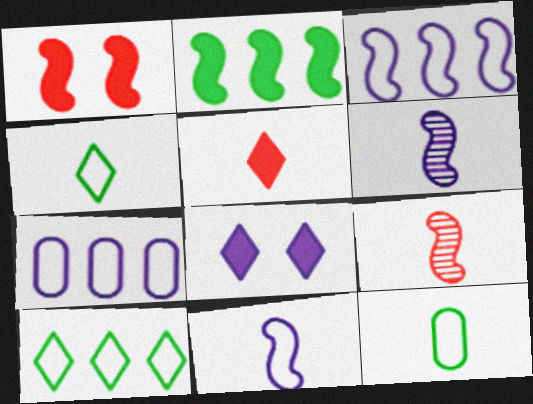[[5, 6, 12], 
[6, 7, 8]]